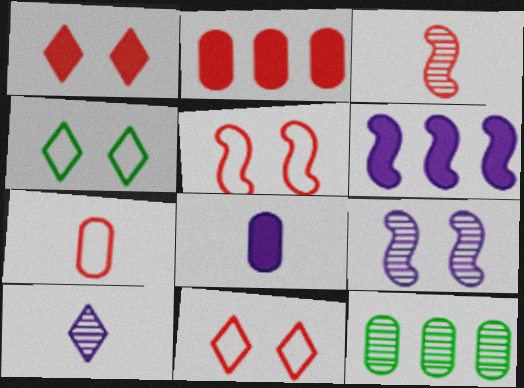[[2, 3, 11]]